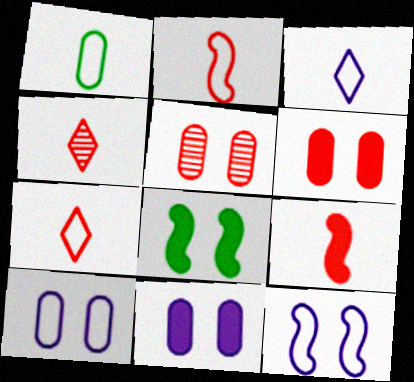[[1, 2, 3]]